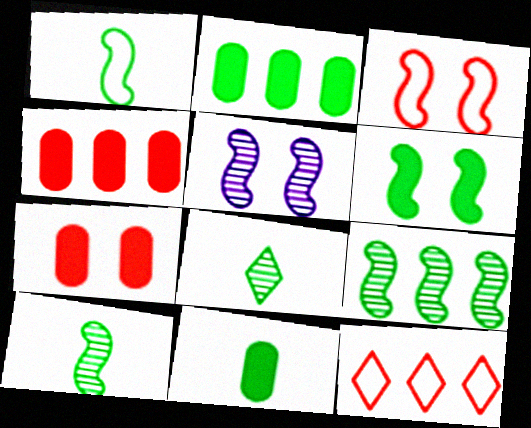[[1, 6, 9], 
[1, 8, 11], 
[3, 5, 6], 
[5, 11, 12]]